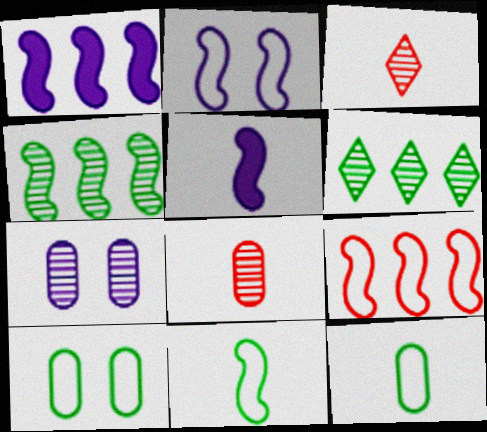[[1, 3, 10], 
[1, 4, 9], 
[2, 9, 11], 
[3, 4, 7], 
[3, 5, 12]]